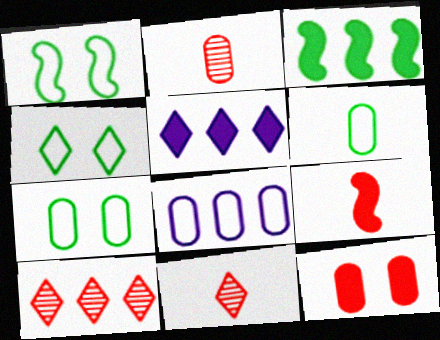[[1, 2, 5], 
[1, 4, 7], 
[3, 8, 10], 
[4, 5, 11]]